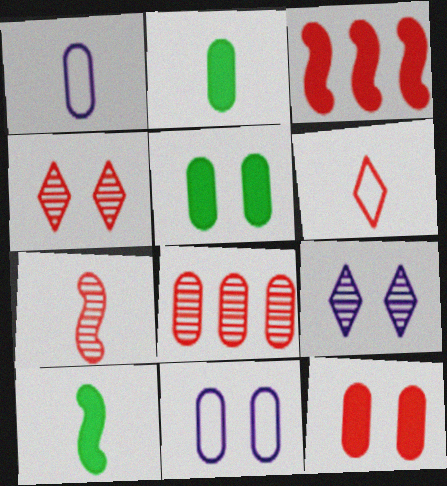[[1, 5, 8], 
[2, 8, 11], 
[4, 7, 8]]